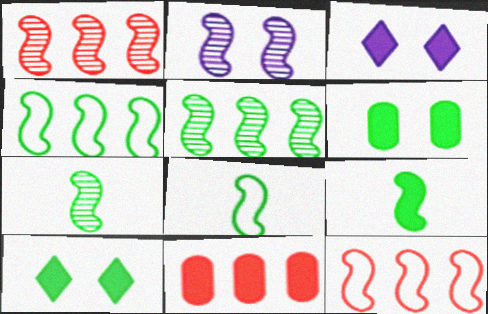[[1, 2, 7], 
[2, 9, 12], 
[3, 9, 11], 
[7, 8, 9]]